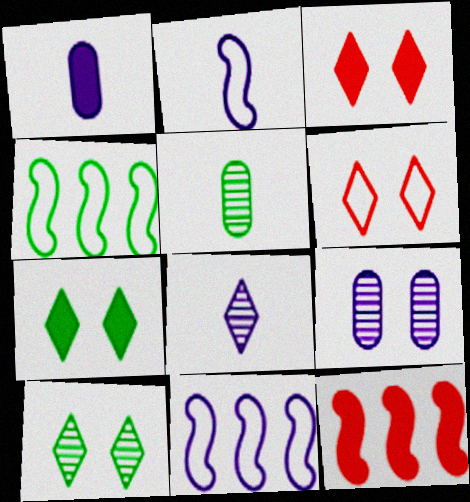[[1, 2, 8], 
[1, 7, 12], 
[3, 5, 11], 
[4, 5, 7]]